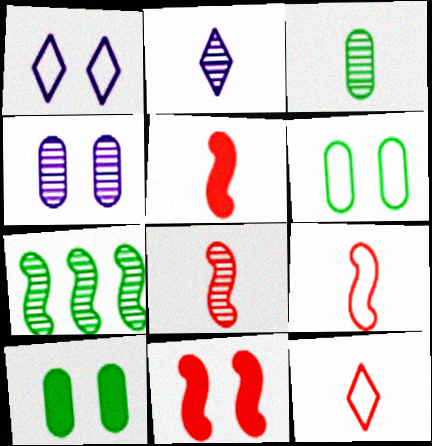[[2, 3, 8], 
[5, 8, 9]]